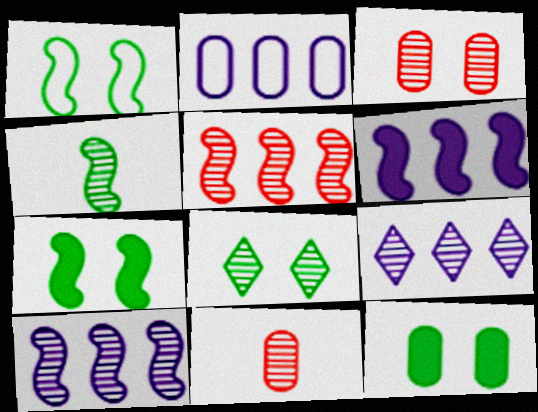[[1, 8, 12], 
[2, 6, 9], 
[2, 11, 12], 
[3, 4, 9], 
[8, 10, 11]]